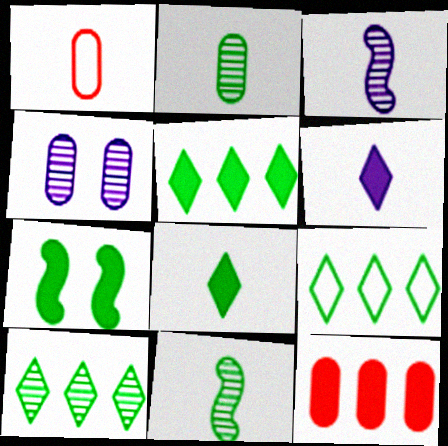[[1, 3, 8], 
[1, 6, 11], 
[2, 7, 9], 
[5, 9, 10], 
[6, 7, 12]]